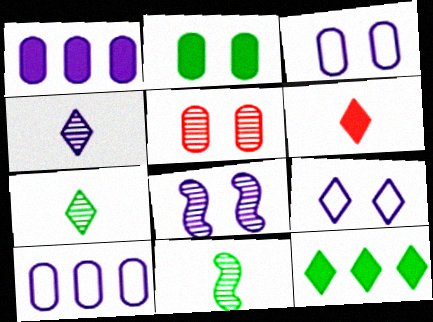[[2, 3, 5]]